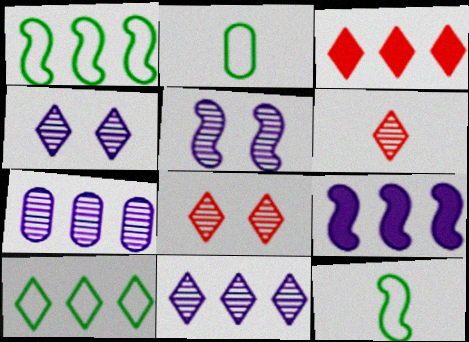[[1, 3, 7], 
[2, 3, 5], 
[2, 8, 9], 
[3, 10, 11]]